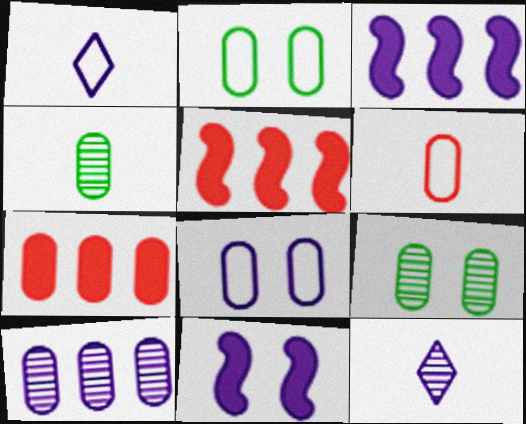[[1, 5, 9], 
[1, 10, 11], 
[2, 5, 12], 
[3, 8, 12], 
[4, 7, 8]]